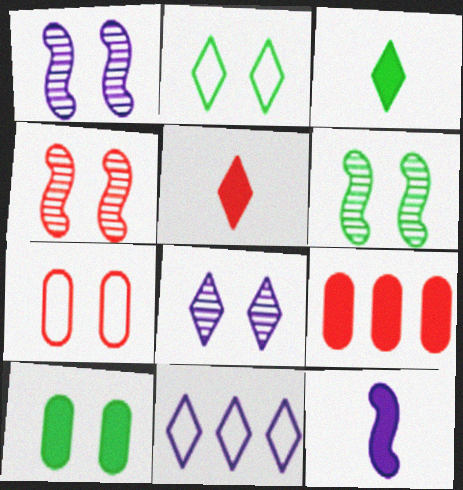[[1, 4, 6], 
[2, 6, 10]]